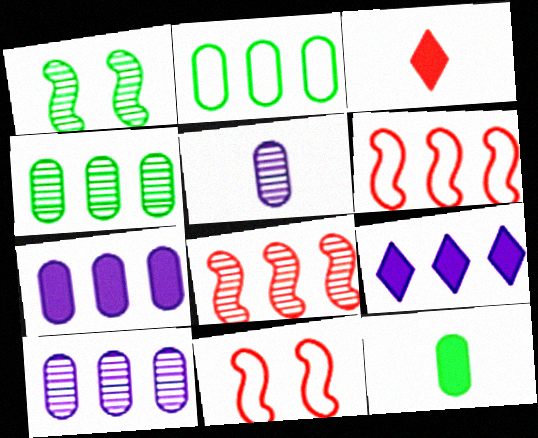[[2, 8, 9], 
[4, 6, 9]]